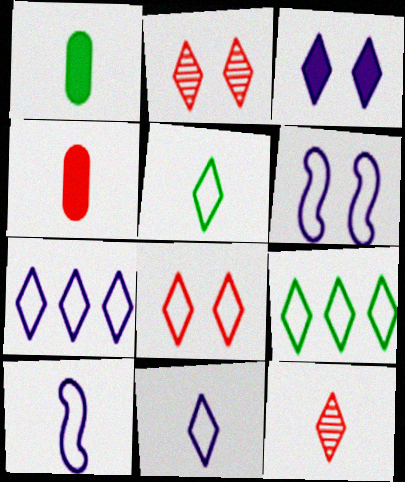[[1, 10, 12], 
[3, 9, 12], 
[5, 7, 8], 
[8, 9, 11]]